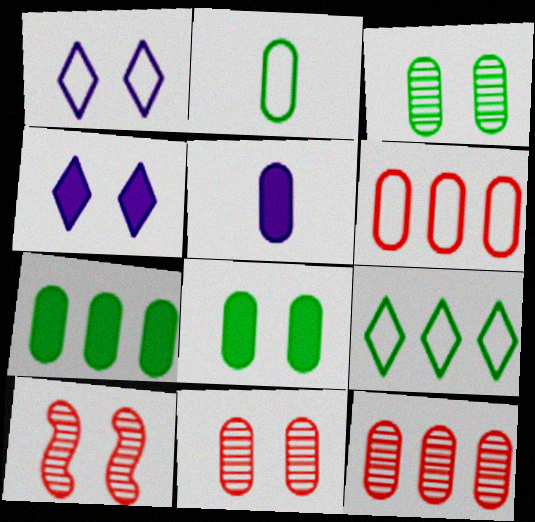[[1, 8, 10], 
[2, 3, 7], 
[3, 5, 6], 
[5, 9, 10]]